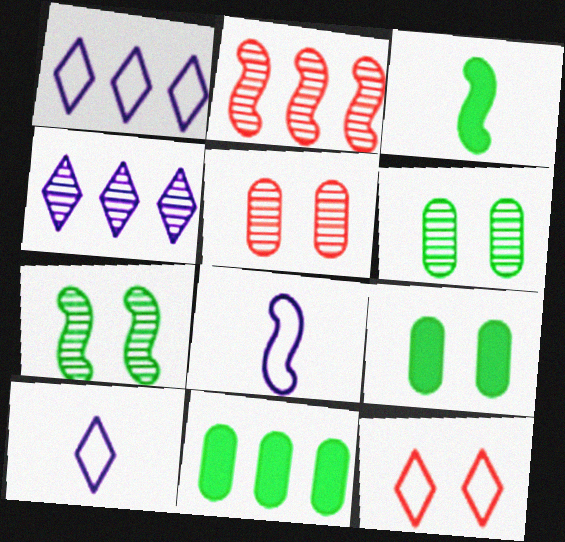[[1, 2, 11], 
[1, 3, 5], 
[2, 9, 10]]